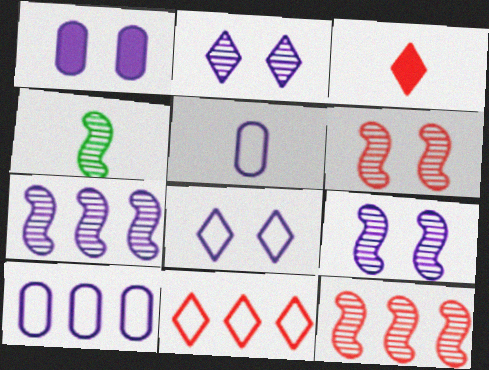[[1, 4, 11], 
[1, 8, 9], 
[3, 4, 5], 
[4, 6, 7], 
[4, 9, 12]]